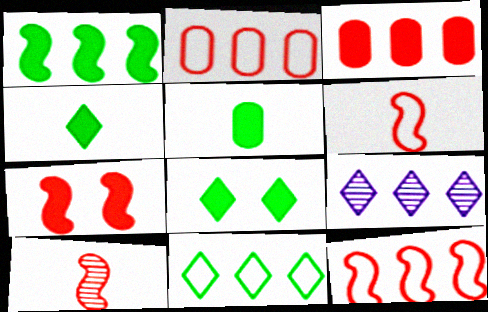[[1, 2, 9], 
[1, 5, 8], 
[7, 10, 12]]